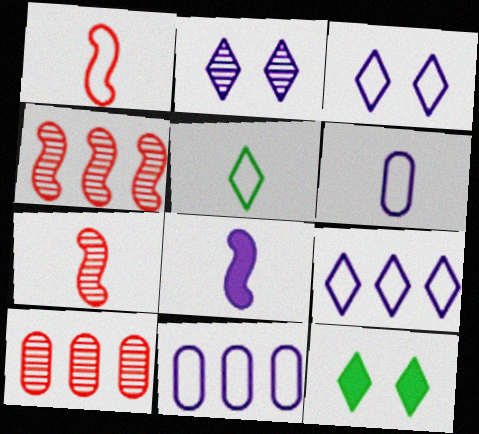[[1, 5, 6], 
[2, 8, 11], 
[4, 6, 12], 
[7, 11, 12]]